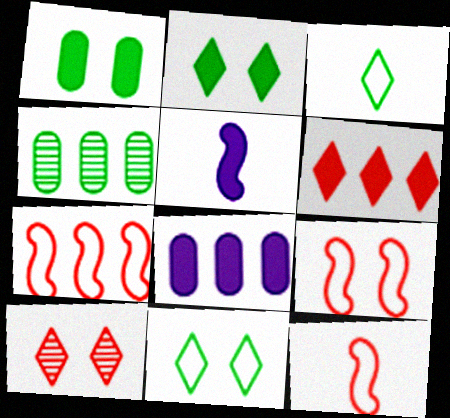[[1, 5, 6], 
[7, 9, 12]]